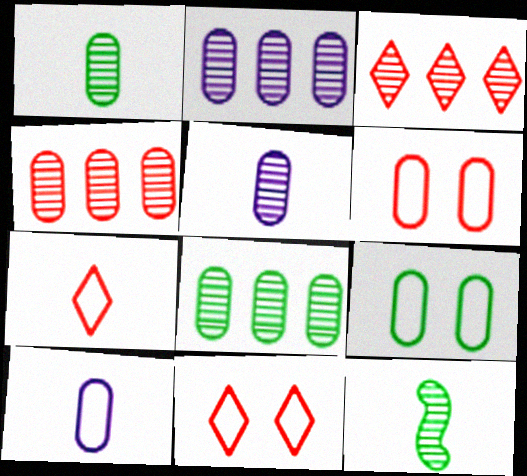[[2, 4, 8]]